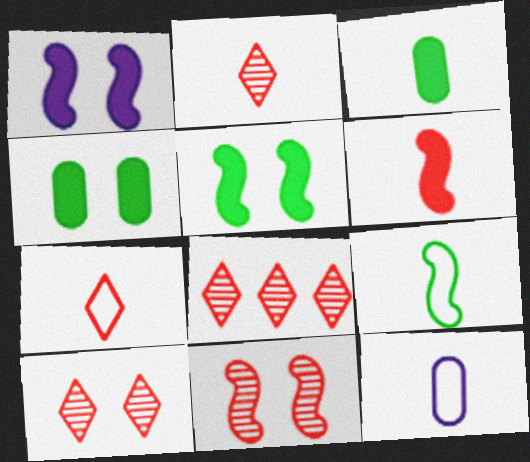[[2, 8, 10], 
[5, 8, 12], 
[7, 9, 12]]